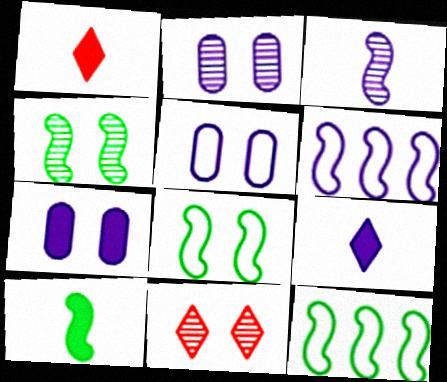[[1, 2, 12], 
[2, 4, 11], 
[2, 5, 7], 
[2, 6, 9], 
[4, 10, 12], 
[7, 8, 11]]